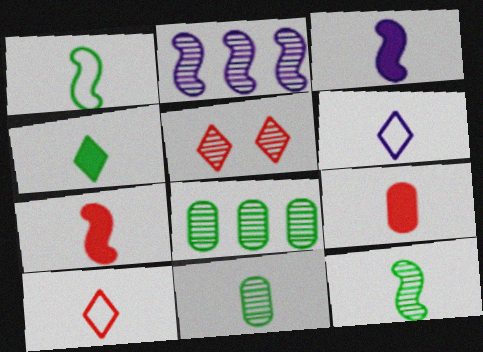[[1, 4, 11], 
[2, 5, 11], 
[3, 4, 9], 
[3, 10, 11], 
[6, 7, 11], 
[6, 9, 12]]